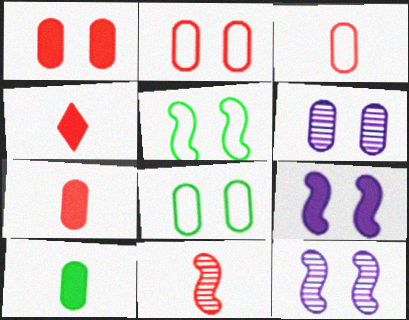[[1, 6, 8], 
[3, 4, 11]]